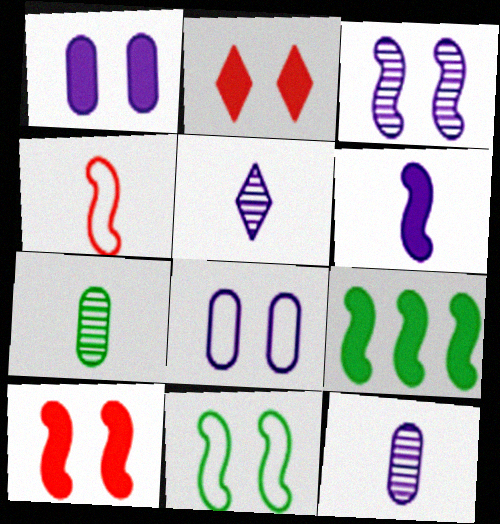[[3, 4, 9], 
[3, 10, 11], 
[6, 9, 10]]